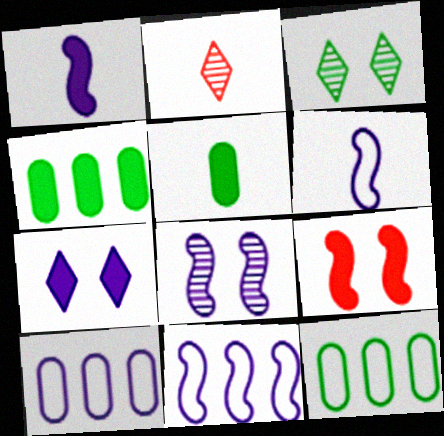[[1, 8, 11], 
[2, 5, 6]]